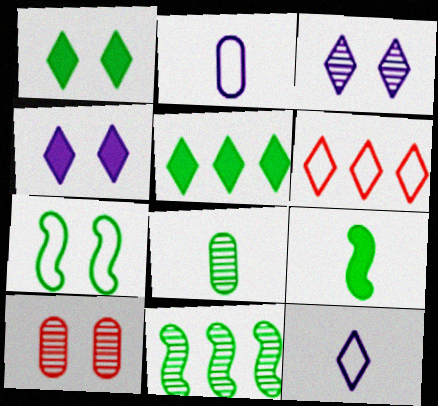[[2, 6, 7], 
[4, 7, 10], 
[5, 7, 8], 
[7, 9, 11]]